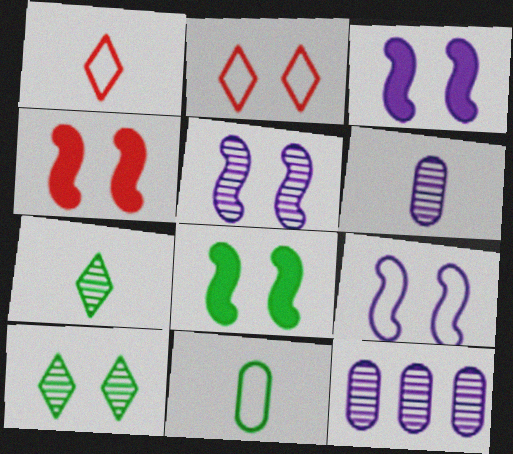[[1, 8, 12], 
[3, 4, 8], 
[3, 5, 9]]